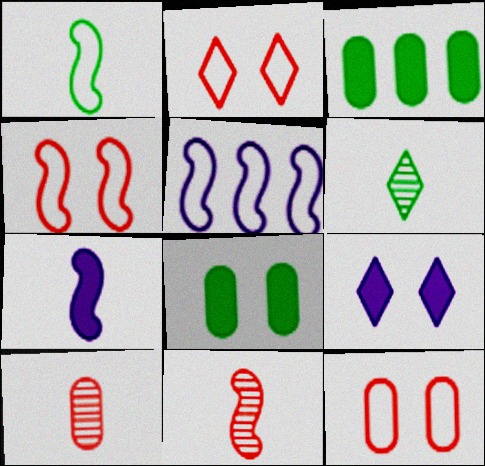[[1, 4, 5], 
[1, 7, 11], 
[2, 4, 12]]